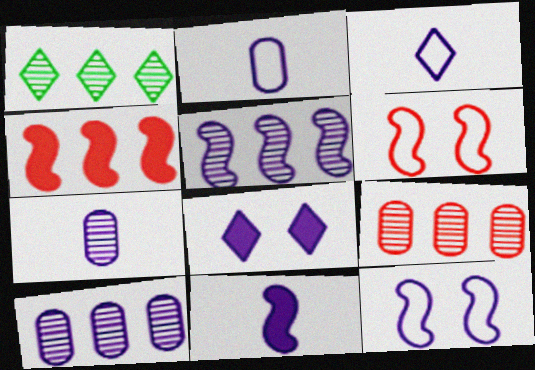[[1, 5, 9], 
[2, 5, 8], 
[3, 7, 11], 
[5, 11, 12]]